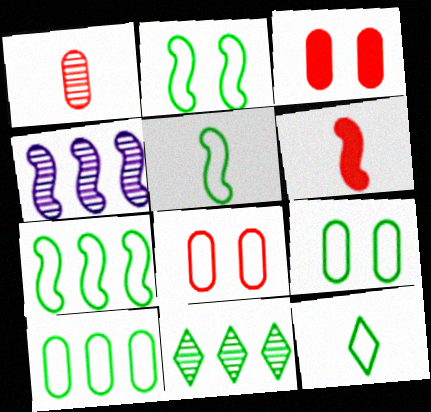[[2, 4, 6], 
[2, 5, 7], 
[2, 10, 12], 
[3, 4, 12], 
[7, 9, 12]]